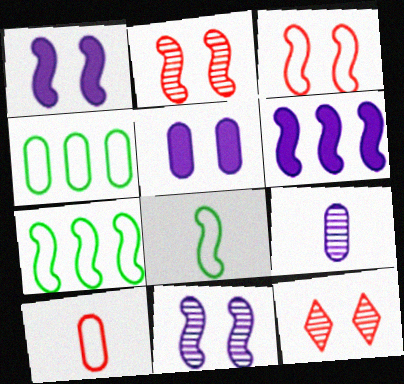[[2, 6, 8]]